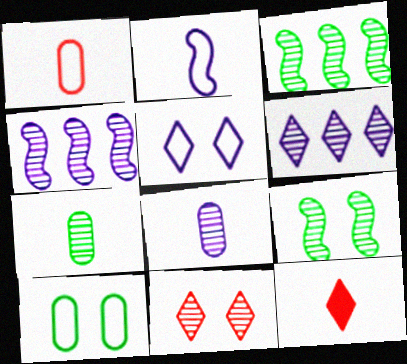[[2, 7, 12], 
[3, 8, 11], 
[4, 7, 11], 
[4, 10, 12]]